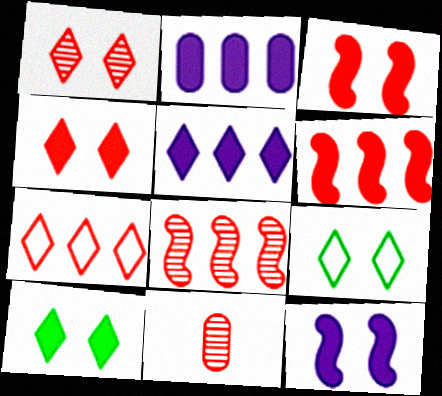[[1, 8, 11], 
[3, 7, 11]]